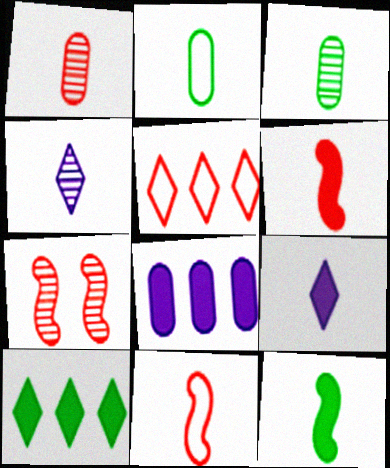[[2, 4, 6], 
[3, 9, 11]]